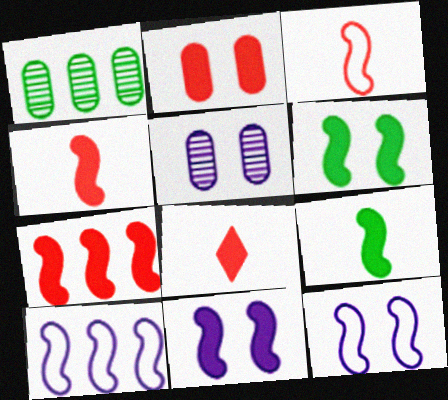[[1, 8, 12], 
[2, 7, 8], 
[7, 9, 11]]